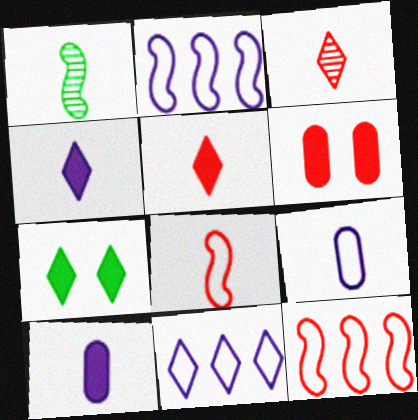[[1, 5, 9], 
[1, 6, 11], 
[3, 6, 12], 
[3, 7, 11]]